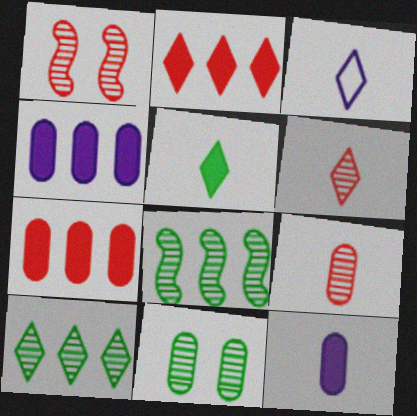[[3, 5, 6]]